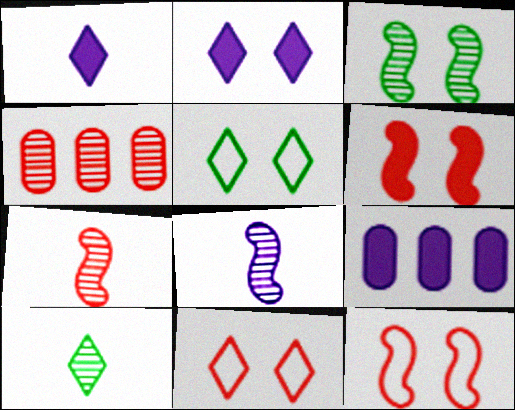[[5, 7, 9], 
[9, 10, 12]]